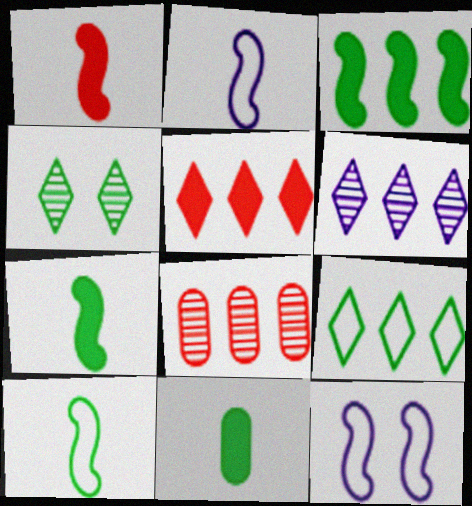[[5, 6, 9]]